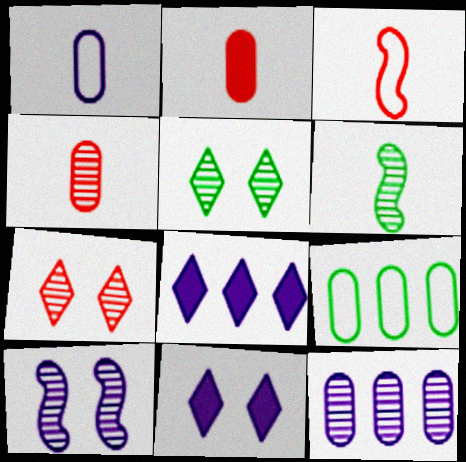[[1, 8, 10], 
[6, 7, 12]]